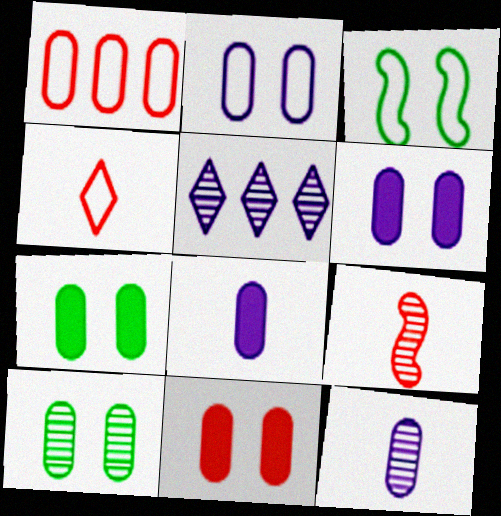[[1, 7, 12], 
[1, 8, 10], 
[2, 10, 11], 
[5, 9, 10], 
[6, 7, 11]]